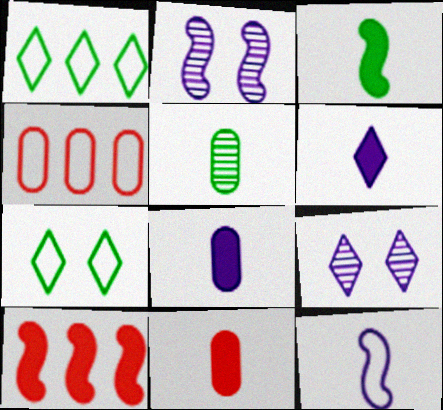[[1, 2, 11], 
[3, 4, 9], 
[3, 6, 11], 
[4, 7, 12]]